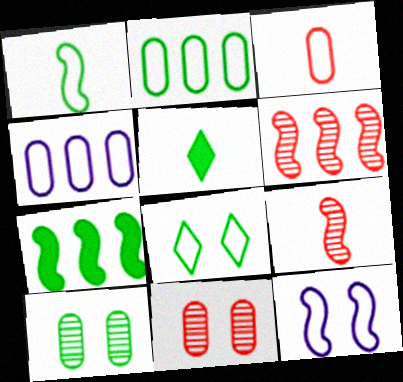[[1, 2, 8], 
[7, 9, 12]]